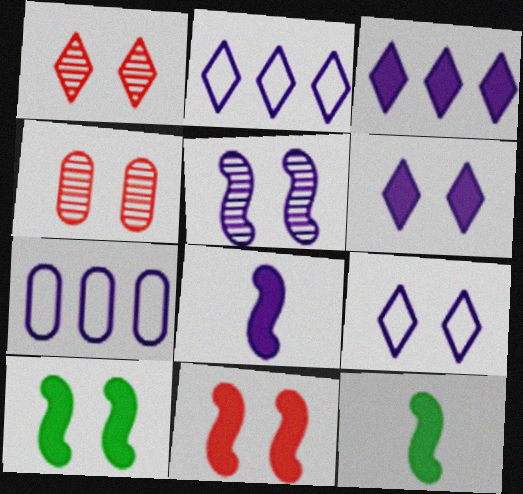[[1, 7, 12], 
[2, 4, 12], 
[4, 9, 10]]